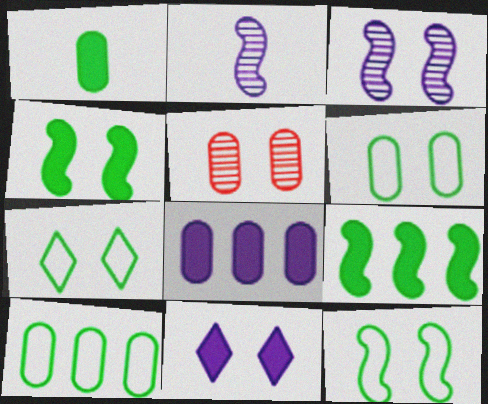[[5, 11, 12], 
[6, 7, 12]]